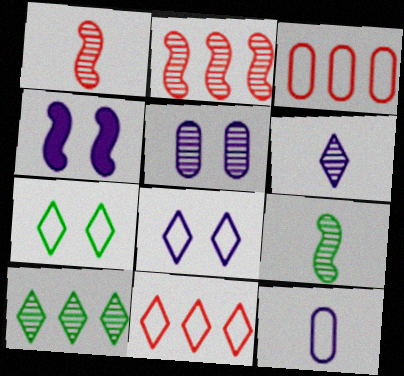[[1, 5, 10], 
[4, 5, 8]]